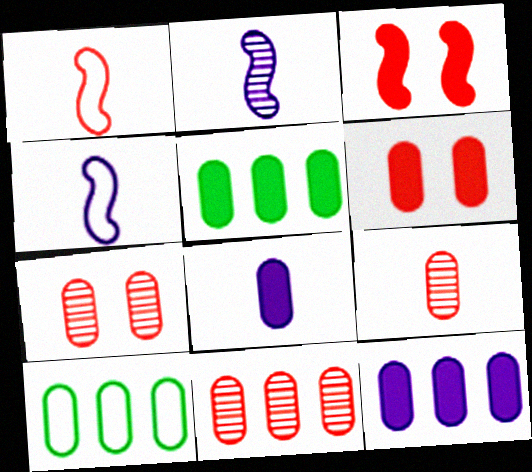[[5, 6, 8], 
[7, 8, 10], 
[7, 9, 11], 
[10, 11, 12]]